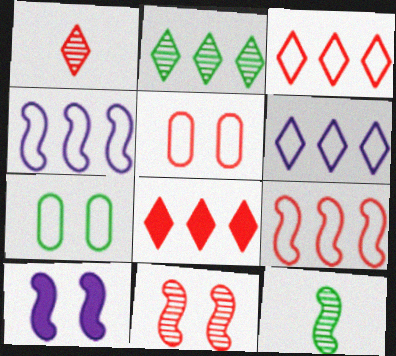[[2, 6, 8], 
[9, 10, 12]]